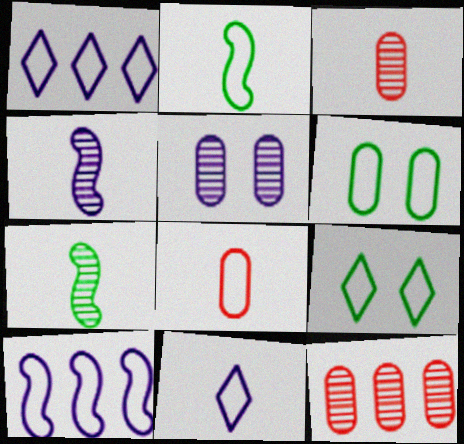[[2, 8, 11], 
[8, 9, 10]]